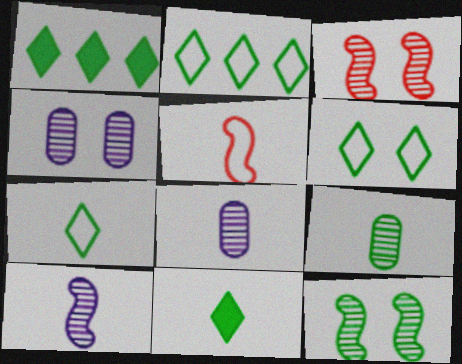[[1, 4, 5], 
[2, 6, 7], 
[5, 8, 11]]